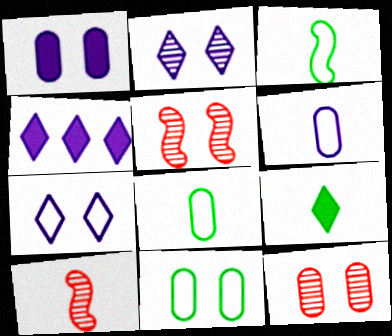[[1, 11, 12], 
[3, 4, 12], 
[4, 5, 8], 
[4, 10, 11], 
[6, 9, 10]]